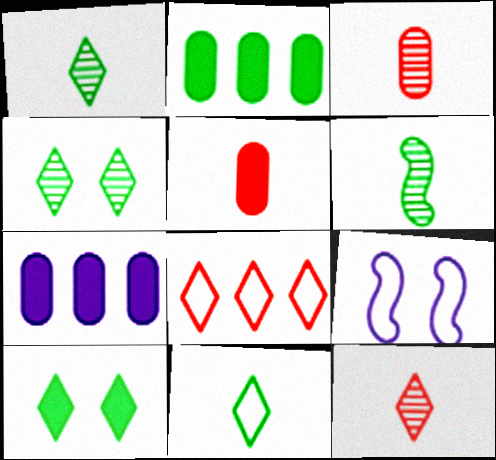[[2, 9, 12]]